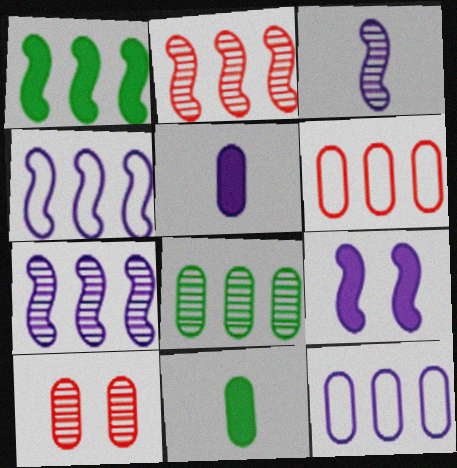[[1, 2, 4], 
[3, 4, 9], 
[10, 11, 12]]